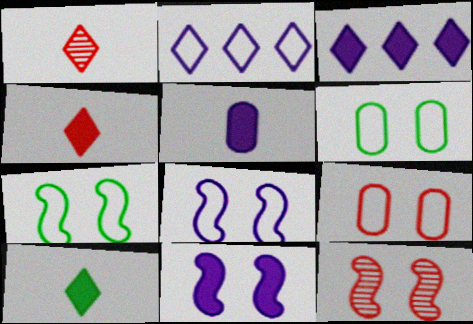[[3, 5, 11], 
[7, 11, 12]]